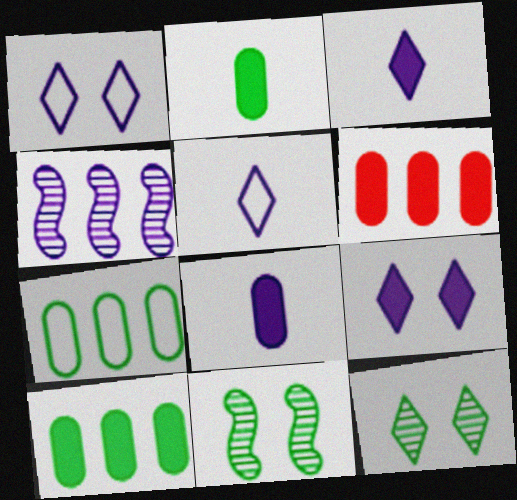[[1, 4, 8], 
[5, 6, 11]]